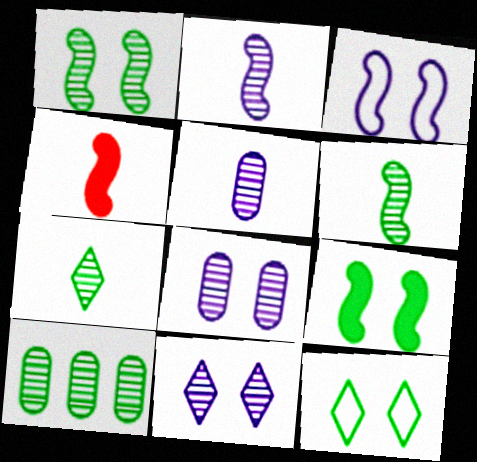[[1, 7, 10]]